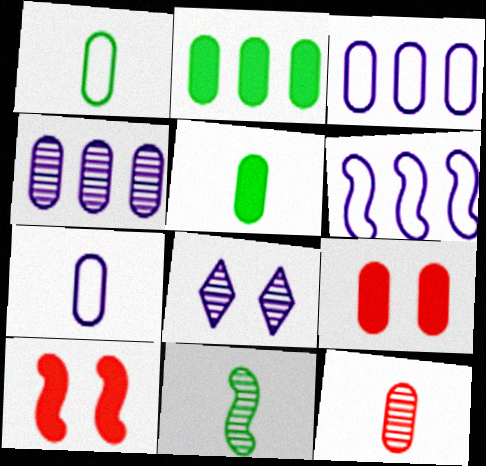[[1, 4, 9], 
[5, 7, 12], 
[6, 10, 11]]